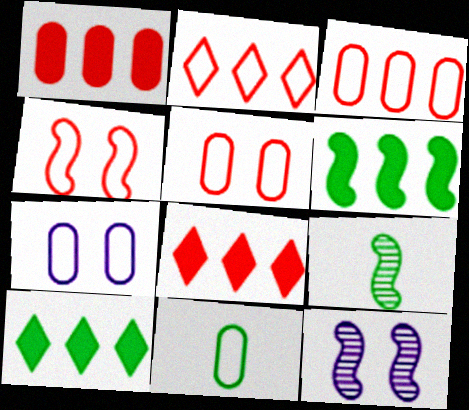[[3, 7, 11], 
[7, 8, 9], 
[8, 11, 12]]